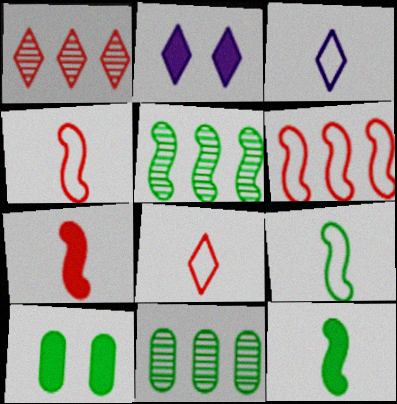[[2, 4, 11]]